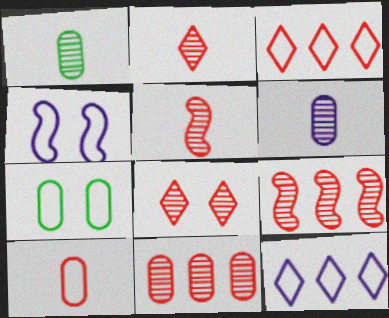[[5, 8, 11]]